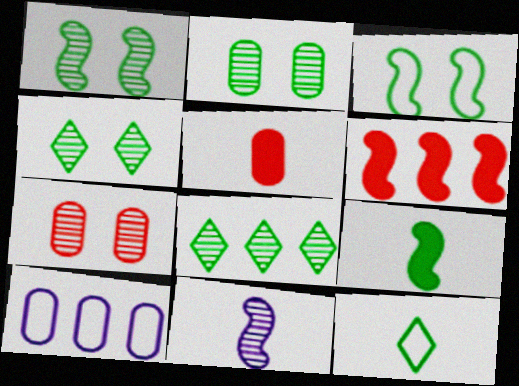[[1, 2, 4], 
[2, 5, 10], 
[3, 6, 11], 
[5, 11, 12], 
[6, 8, 10], 
[7, 8, 11]]